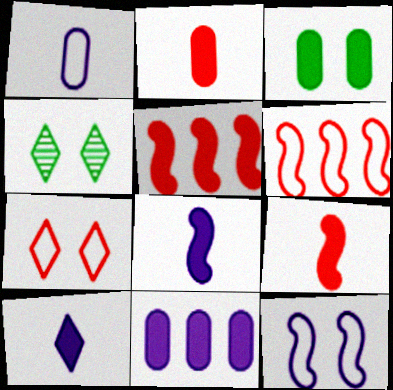[[1, 4, 5], 
[2, 3, 11], 
[3, 5, 10]]